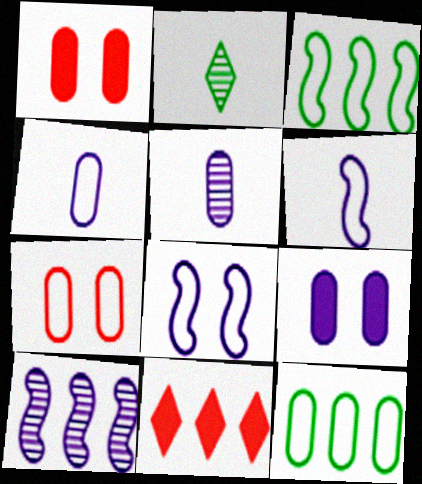[[1, 5, 12], 
[4, 7, 12], 
[10, 11, 12]]